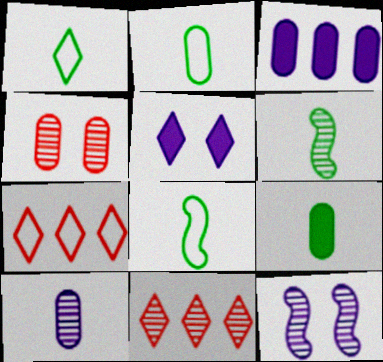[[1, 2, 8], 
[1, 5, 11], 
[1, 6, 9], 
[2, 3, 4], 
[7, 9, 12]]